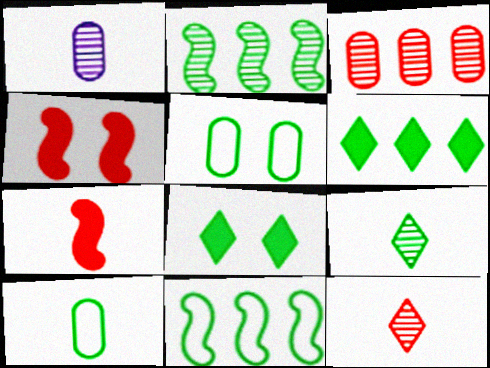[[2, 8, 10]]